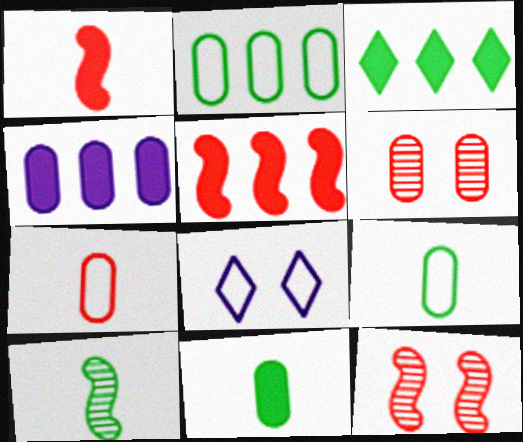[[3, 4, 5], 
[4, 6, 9]]